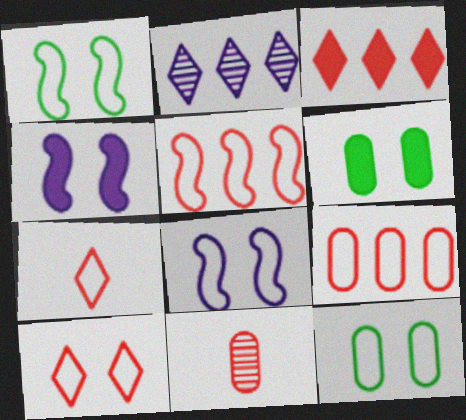[[8, 10, 12]]